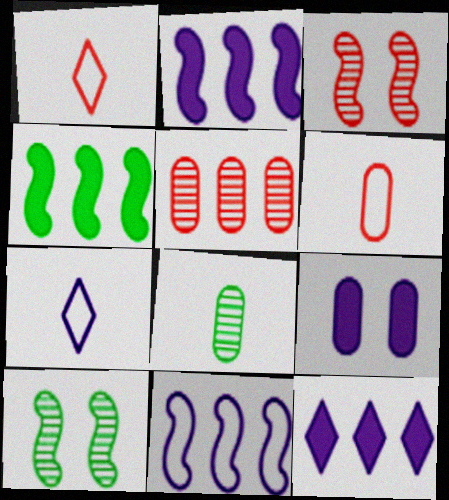[[6, 10, 12]]